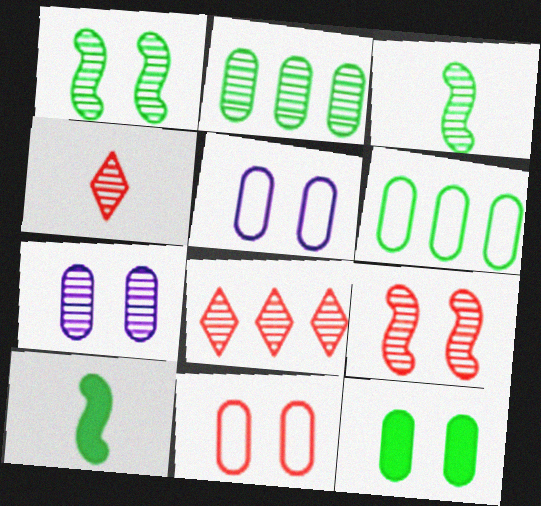[[3, 7, 8], 
[5, 8, 10], 
[7, 11, 12]]